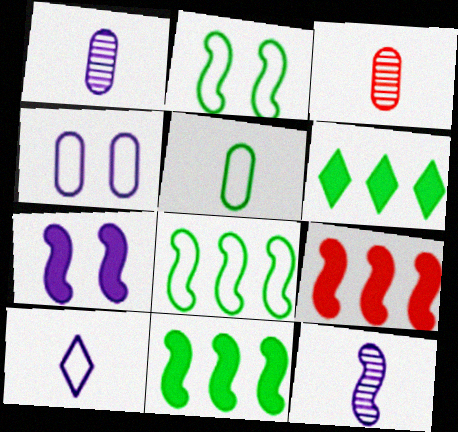[[2, 9, 12]]